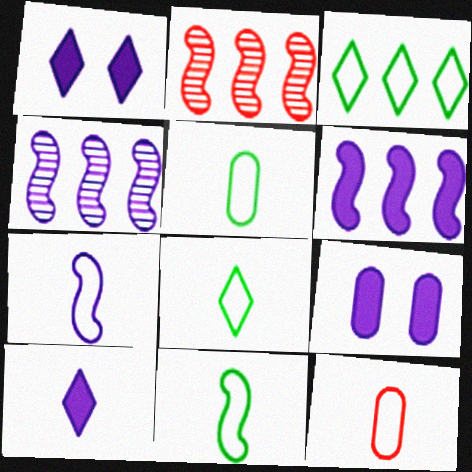[[1, 2, 5], 
[2, 8, 9], 
[5, 8, 11], 
[6, 9, 10], 
[7, 8, 12]]